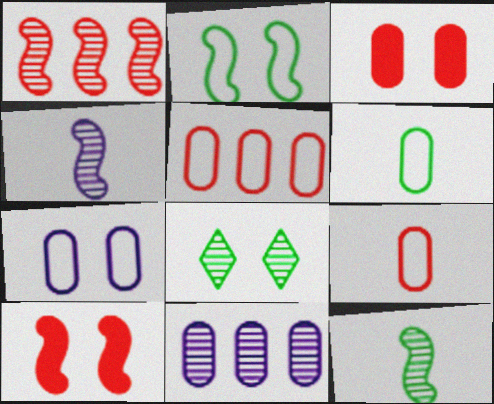[[3, 6, 11], 
[5, 6, 7], 
[7, 8, 10]]